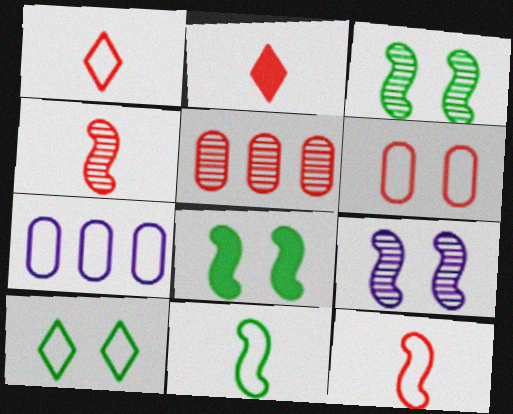[[2, 3, 7], 
[7, 10, 12]]